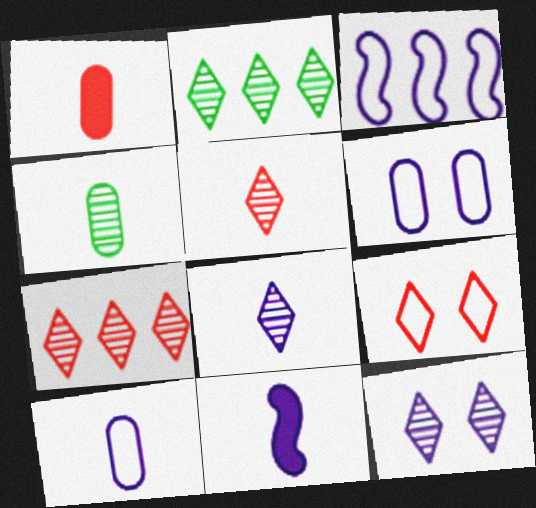[[1, 4, 10], 
[2, 5, 12], 
[8, 10, 11]]